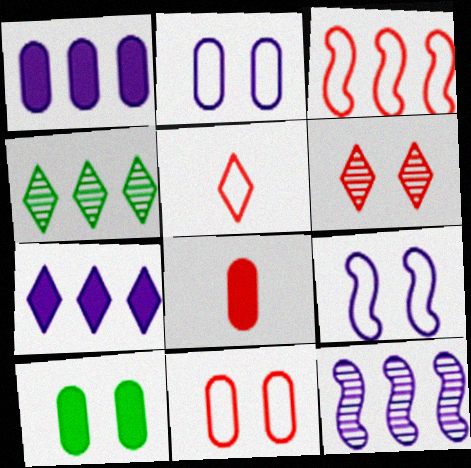[[1, 3, 4], 
[1, 8, 10], 
[3, 5, 11], 
[3, 6, 8], 
[4, 8, 9], 
[5, 10, 12], 
[6, 9, 10]]